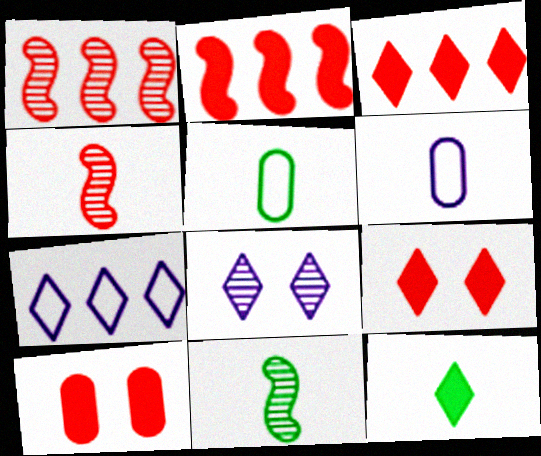[[2, 5, 8], 
[4, 6, 12], 
[5, 11, 12], 
[7, 10, 11]]